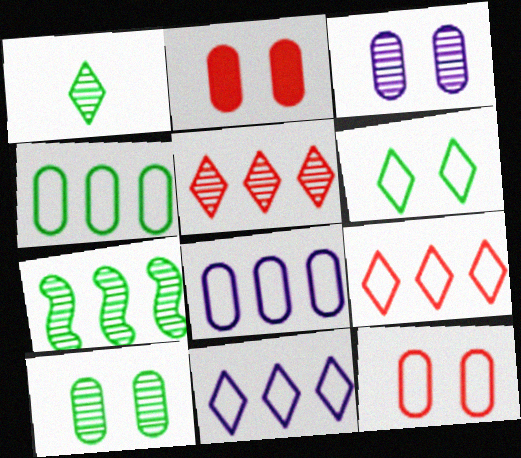[[1, 7, 10]]